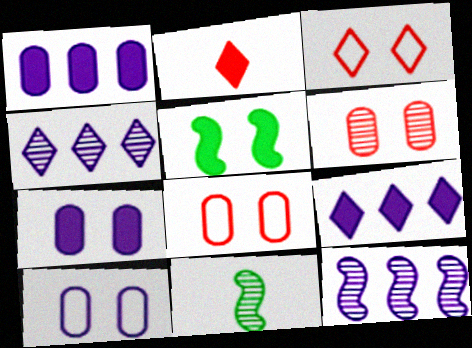[[1, 2, 5], 
[1, 3, 11], 
[4, 6, 11], 
[8, 9, 11]]